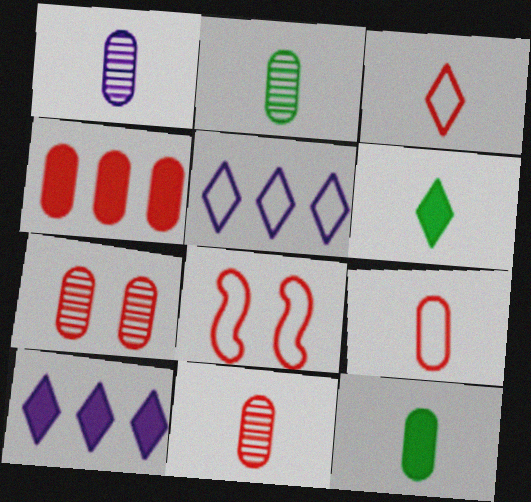[[1, 2, 11], 
[1, 9, 12], 
[2, 8, 10], 
[4, 7, 9]]